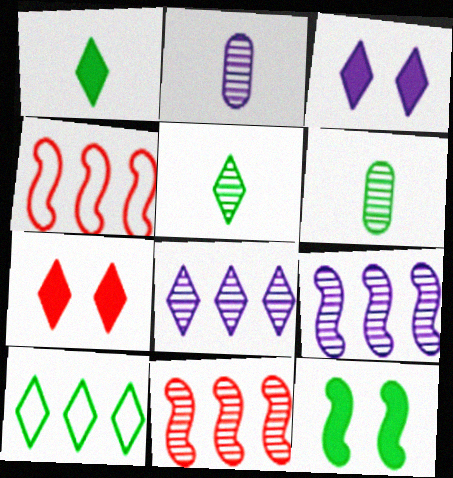[[3, 4, 6], 
[6, 10, 12]]